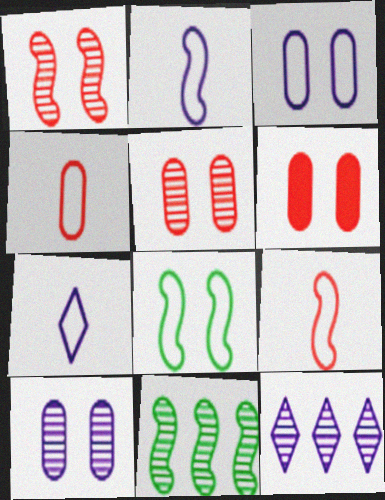[[6, 7, 11]]